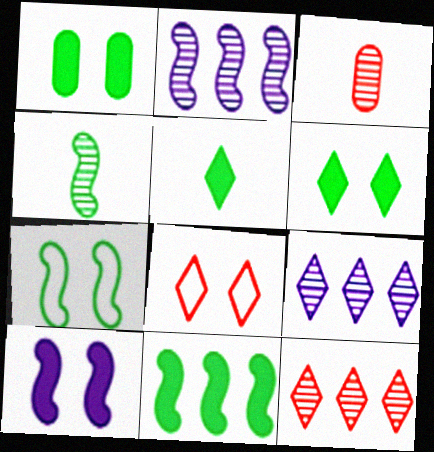[[1, 5, 11], 
[4, 7, 11], 
[5, 8, 9]]